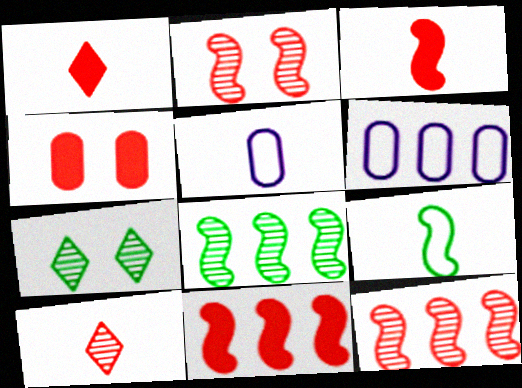[[1, 4, 11], 
[3, 6, 7], 
[5, 7, 11]]